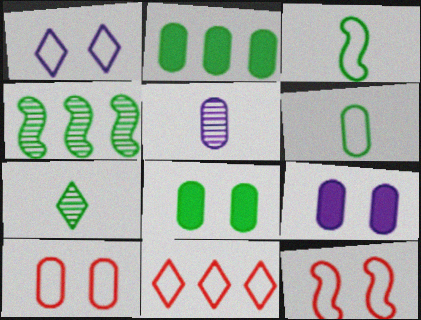[[2, 5, 10]]